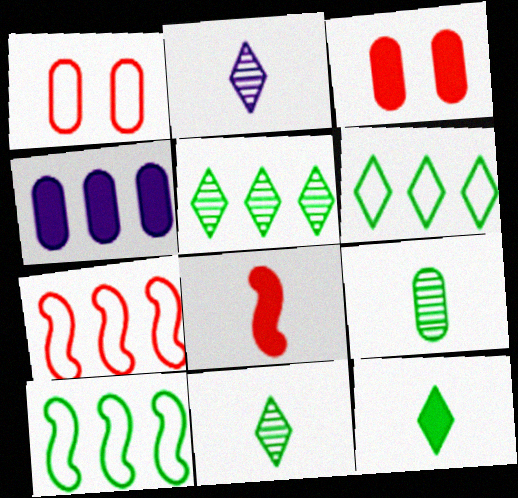[[1, 4, 9], 
[2, 3, 10], 
[4, 5, 7]]